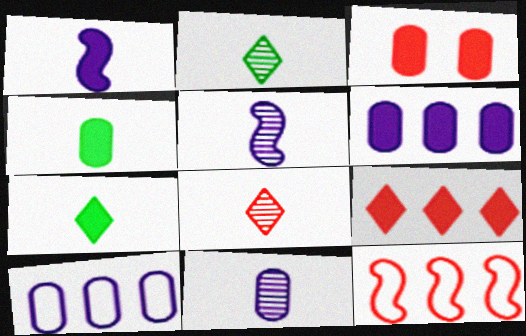[[3, 4, 6], 
[3, 8, 12]]